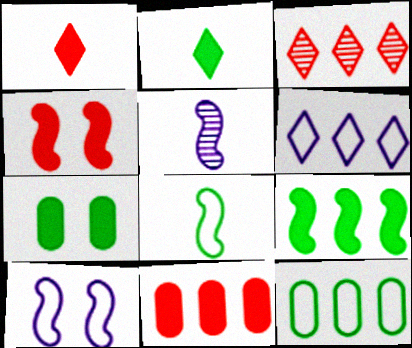[[1, 4, 11], 
[2, 7, 9]]